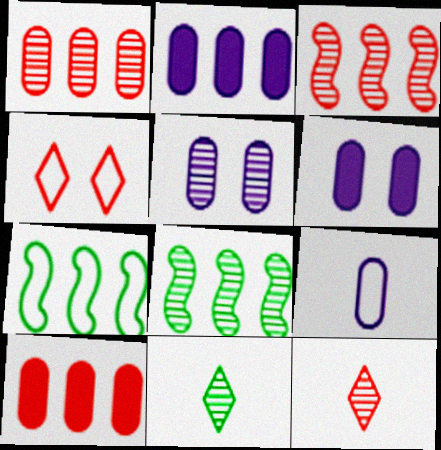[[2, 5, 9], 
[3, 5, 11], 
[4, 7, 9], 
[5, 8, 12], 
[6, 7, 12]]